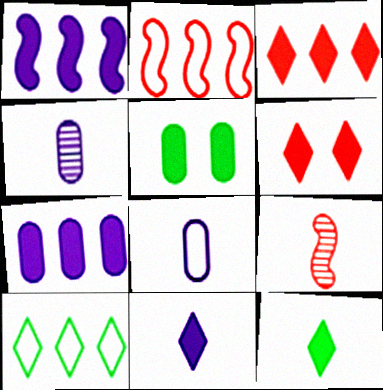[[8, 9, 12]]